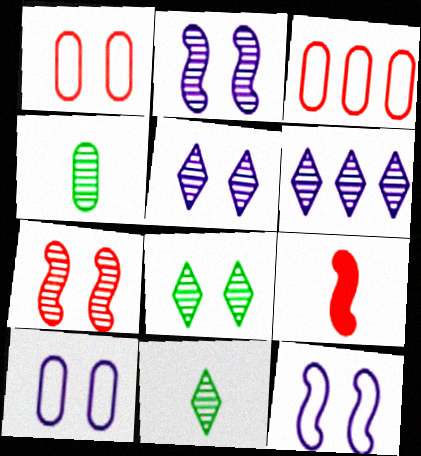[[4, 6, 7]]